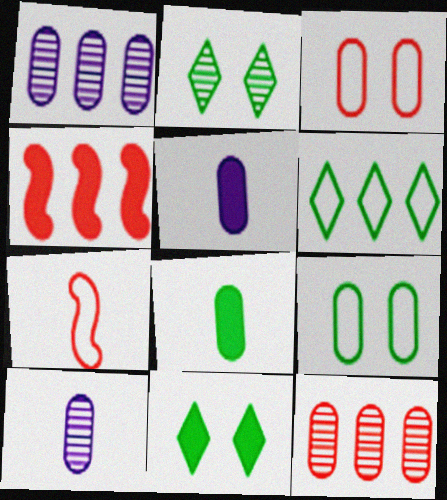[[1, 3, 8], 
[1, 4, 6], 
[1, 7, 11], 
[4, 5, 11], 
[5, 9, 12]]